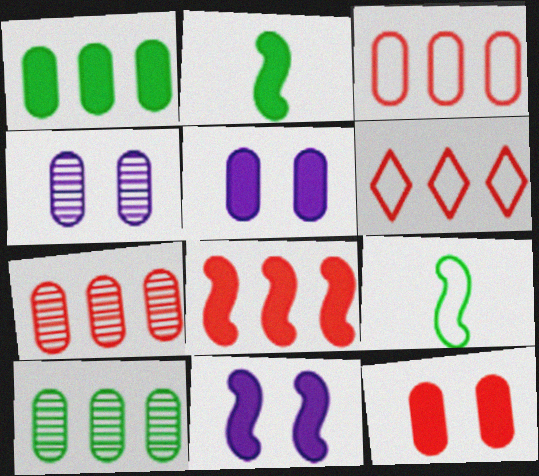[[2, 4, 6], 
[2, 8, 11], 
[6, 7, 8]]